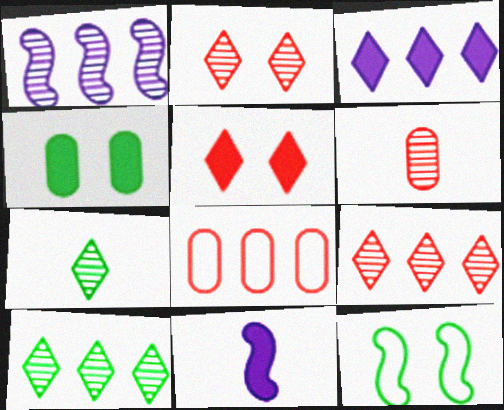[[3, 6, 12]]